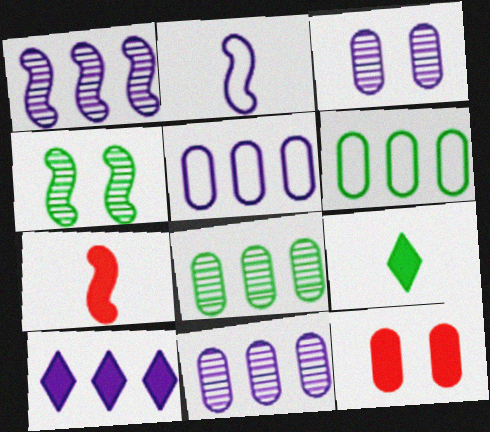[[1, 5, 10], 
[2, 3, 10], 
[4, 6, 9]]